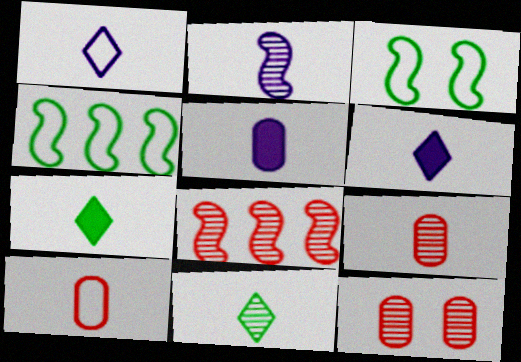[[1, 2, 5], 
[2, 7, 10], 
[2, 9, 11], 
[4, 6, 12]]